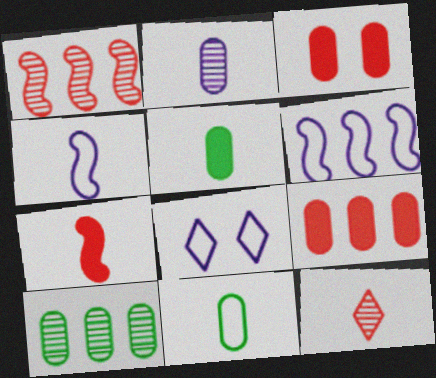[[1, 5, 8], 
[4, 5, 12], 
[7, 8, 10]]